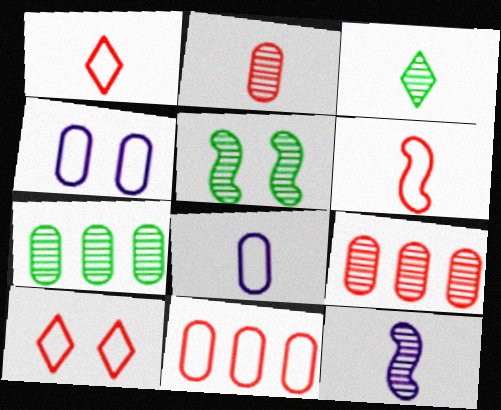[[2, 3, 12], 
[3, 5, 7], 
[6, 10, 11]]